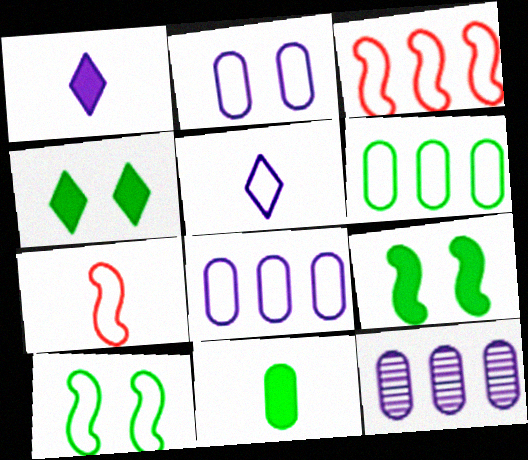[[4, 7, 12]]